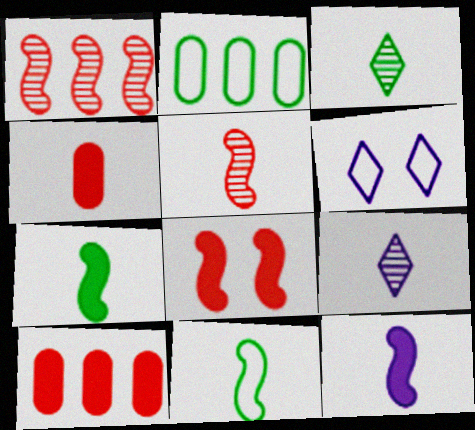[[2, 8, 9], 
[4, 9, 11], 
[5, 11, 12]]